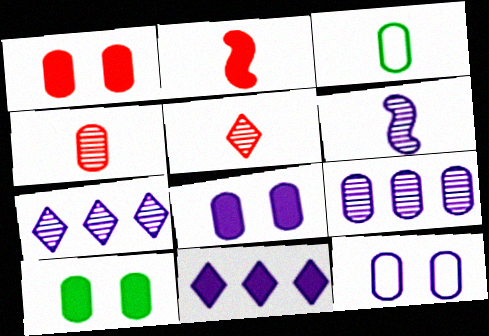[[1, 3, 9], 
[1, 8, 10], 
[2, 10, 11], 
[6, 11, 12]]